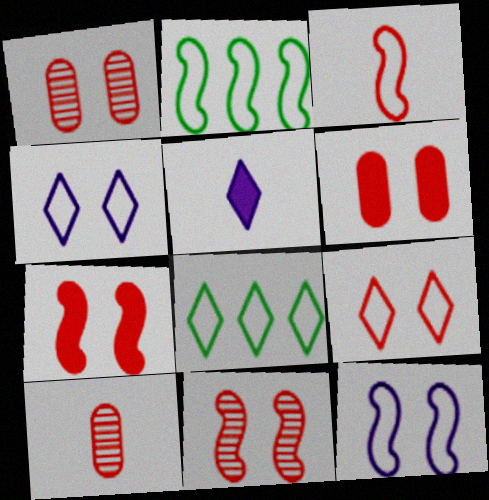[[1, 2, 5], 
[1, 7, 9], 
[2, 3, 12], 
[6, 9, 11]]